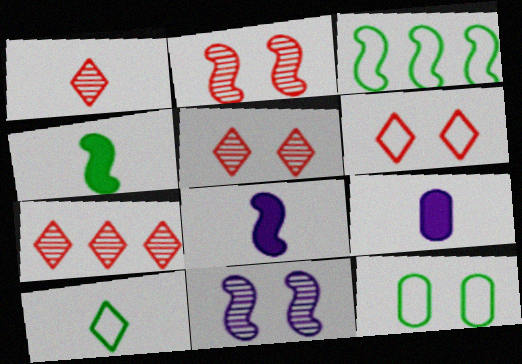[[1, 5, 7], 
[2, 3, 8], 
[3, 5, 9], 
[3, 10, 12], 
[7, 8, 12]]